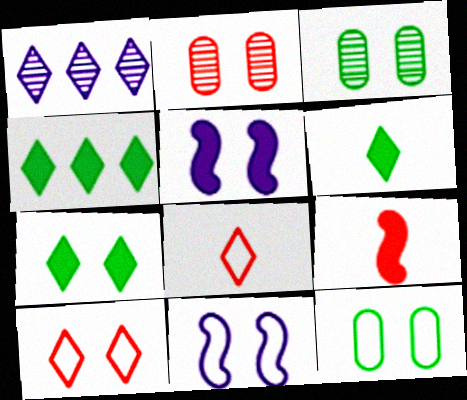[[1, 6, 10], 
[1, 7, 8], 
[1, 9, 12], 
[2, 7, 11], 
[3, 5, 10], 
[4, 6, 7], 
[10, 11, 12]]